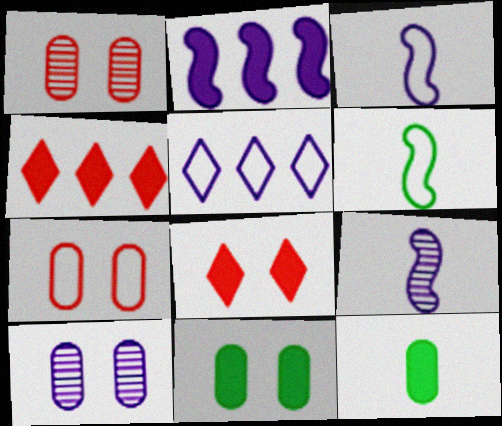[[2, 8, 12], 
[4, 6, 10], 
[5, 6, 7], 
[7, 10, 11]]